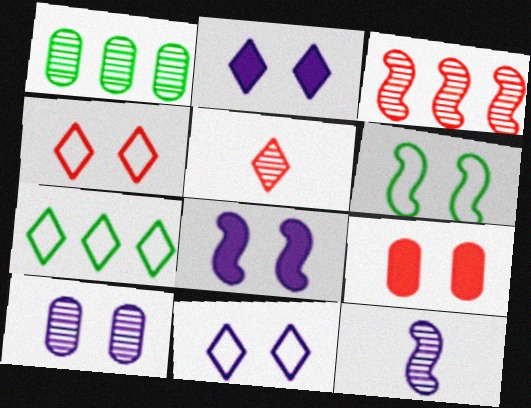[[2, 5, 7], 
[7, 9, 12], 
[8, 10, 11]]